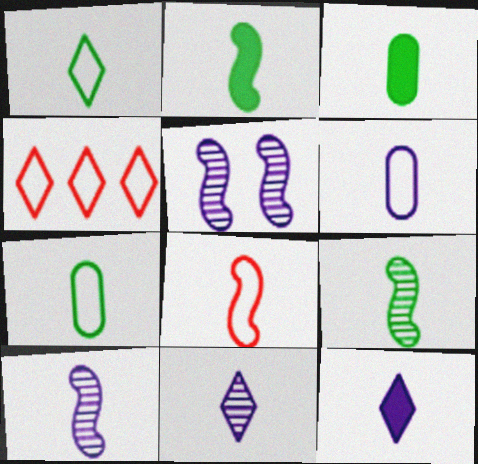[[1, 3, 9], 
[1, 6, 8], 
[2, 8, 10], 
[3, 4, 5], 
[3, 8, 11], 
[6, 10, 12]]